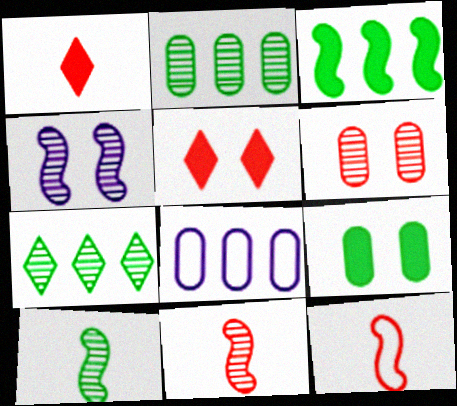[[3, 4, 12], 
[5, 8, 10]]